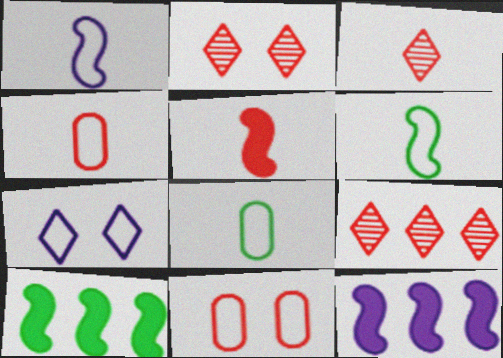[[2, 3, 9], 
[2, 8, 12], 
[3, 4, 5], 
[5, 9, 11]]